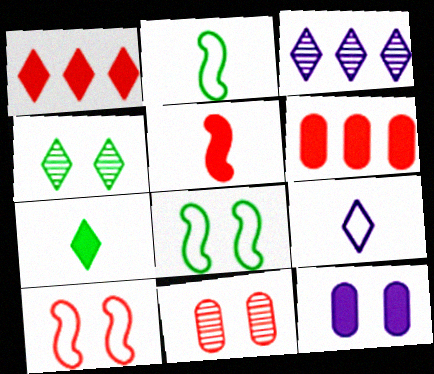[[1, 4, 9], 
[4, 10, 12]]